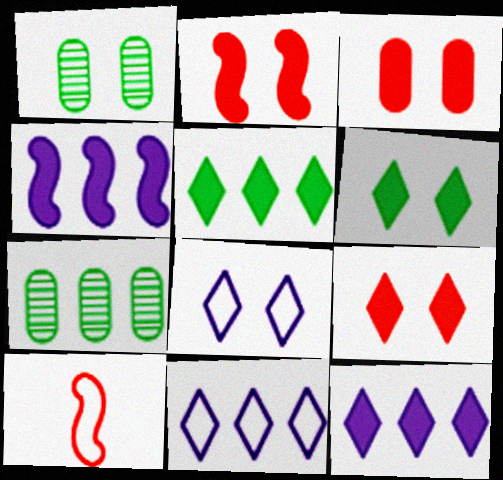[[1, 2, 8], 
[1, 10, 12], 
[2, 3, 9]]